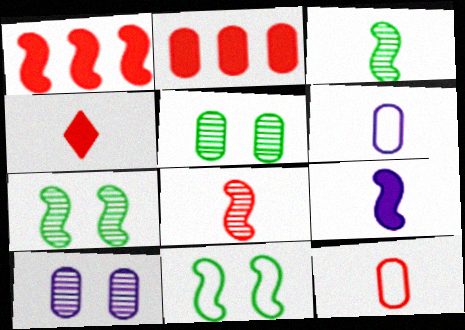[[2, 5, 6], 
[3, 4, 6], 
[4, 8, 12]]